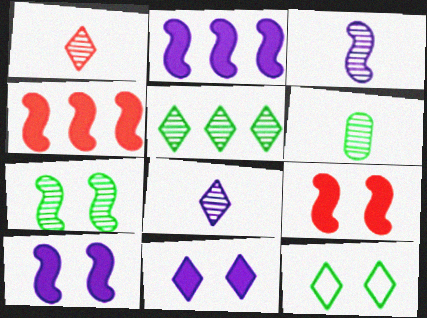[[1, 3, 6], 
[5, 6, 7]]